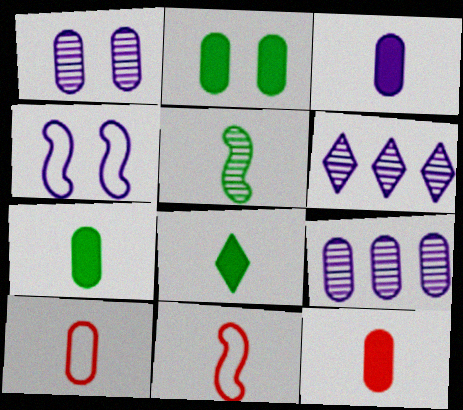[[2, 6, 11], 
[2, 9, 10], 
[3, 4, 6], 
[3, 7, 12]]